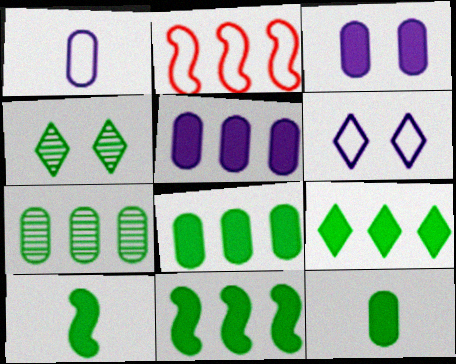[[8, 9, 11]]